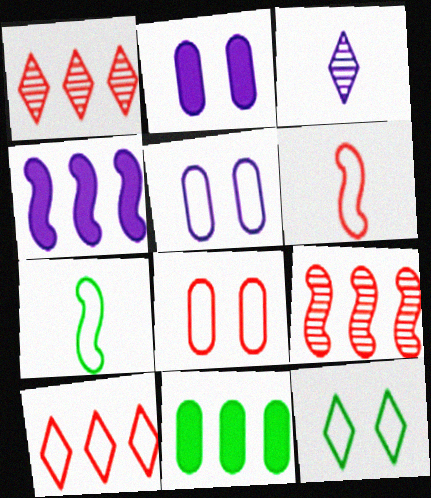[[1, 2, 7], 
[3, 4, 5], 
[5, 7, 10], 
[6, 8, 10]]